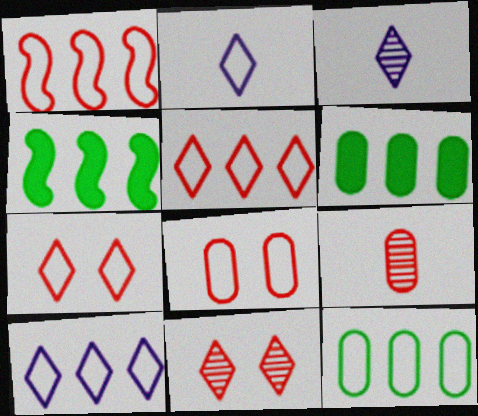[[1, 10, 12], 
[3, 4, 8]]